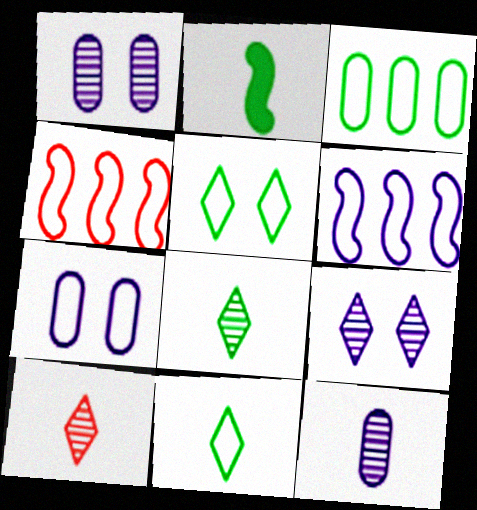[[4, 7, 11]]